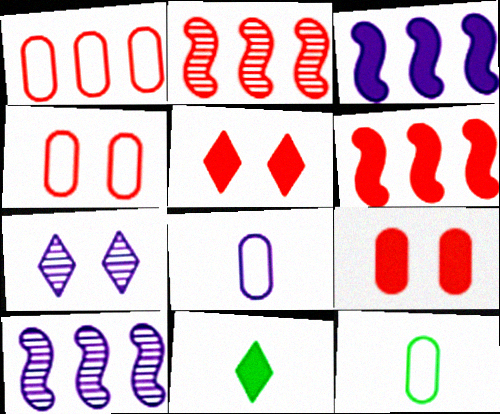[[3, 7, 8], 
[3, 9, 11], 
[4, 10, 11], 
[5, 10, 12], 
[6, 7, 12]]